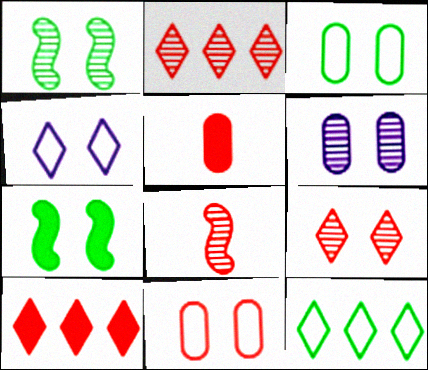[[1, 6, 9], 
[8, 10, 11]]